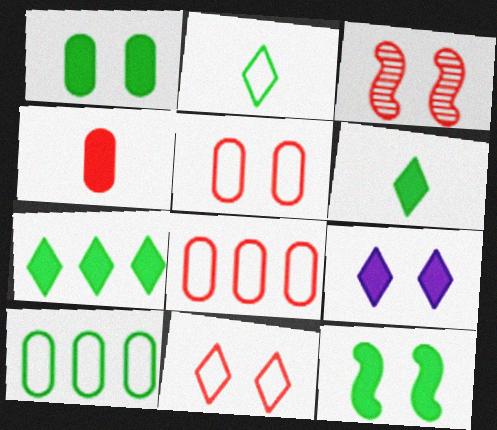[]